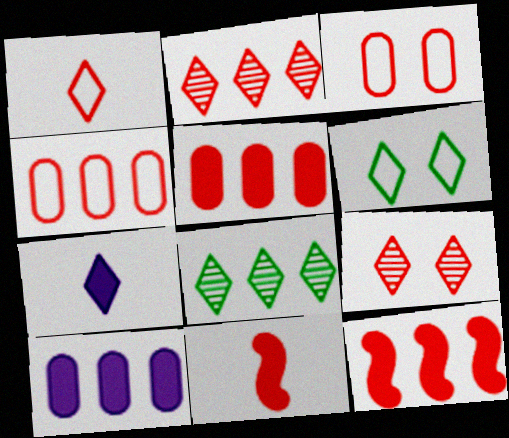[[2, 3, 11], 
[2, 4, 12], 
[2, 6, 7], 
[4, 9, 11]]